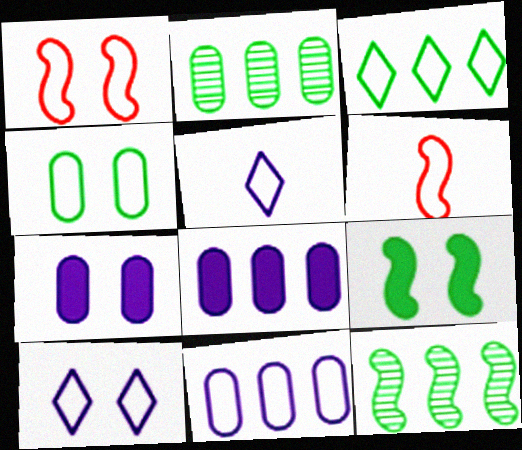[[1, 4, 10]]